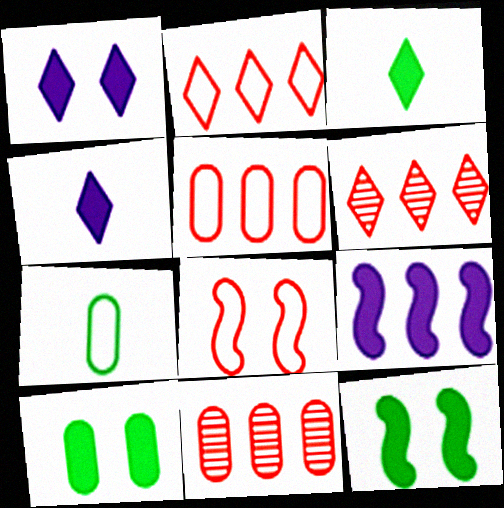[]